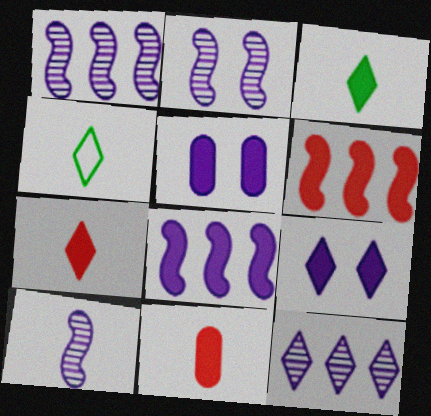[[1, 2, 10], 
[3, 5, 6], 
[4, 10, 11]]